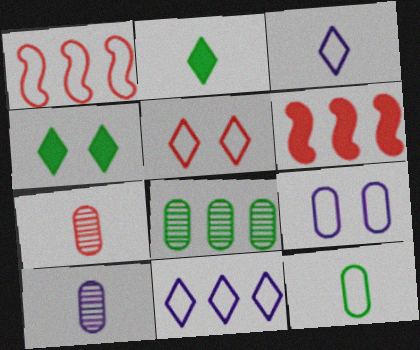[[1, 4, 10], 
[5, 6, 7], 
[6, 8, 11]]